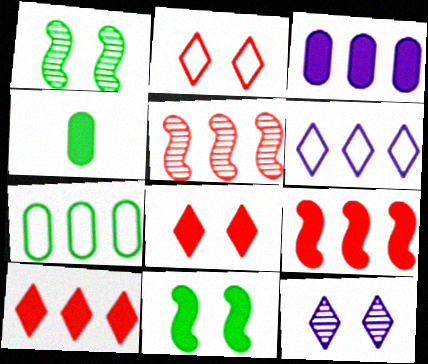[]